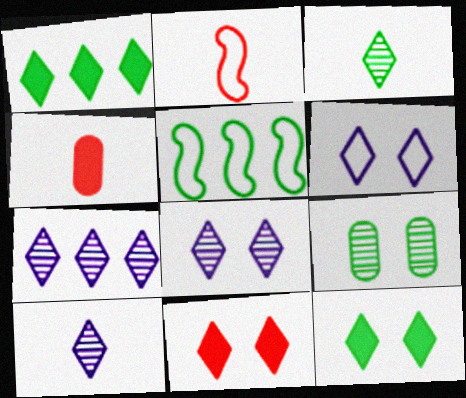[[4, 5, 8], 
[7, 8, 10]]